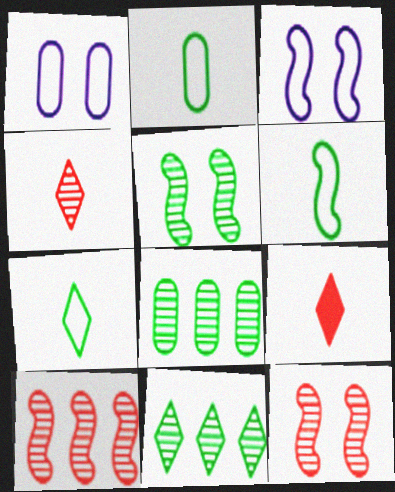[[2, 6, 7], 
[3, 8, 9]]